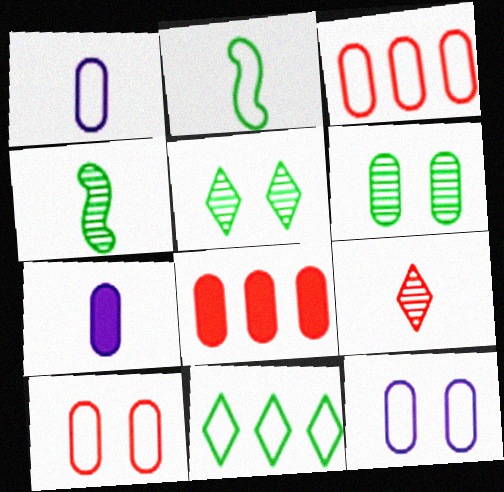[[1, 6, 8], 
[2, 7, 9], 
[3, 6, 7]]